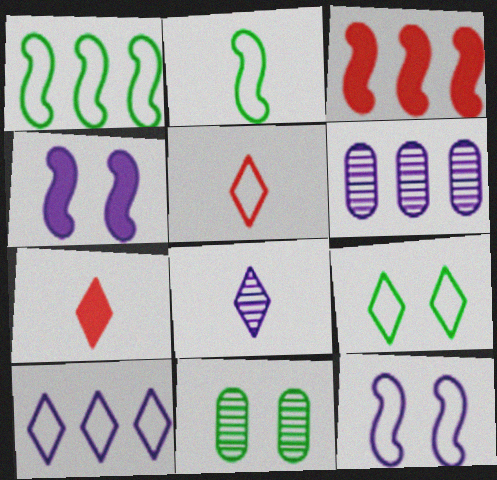[[5, 9, 10]]